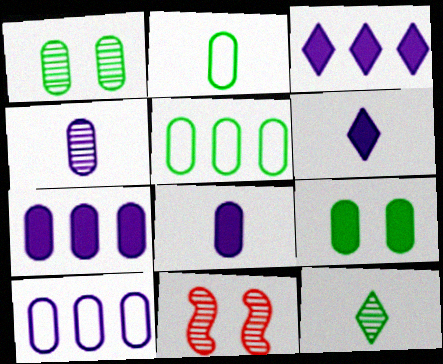[[2, 3, 11], 
[5, 6, 11]]